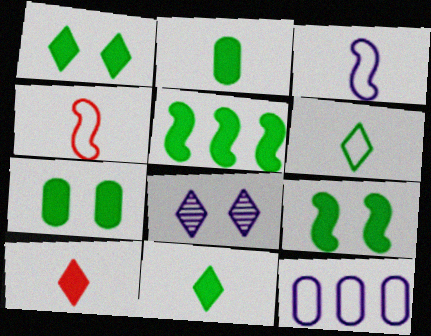[[1, 2, 5], 
[1, 7, 9], 
[5, 7, 11]]